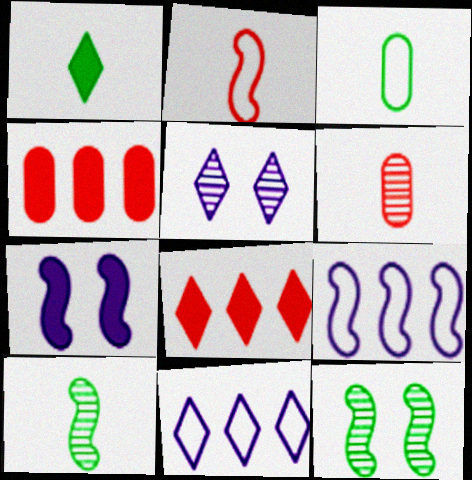[[1, 3, 10], 
[1, 4, 7]]